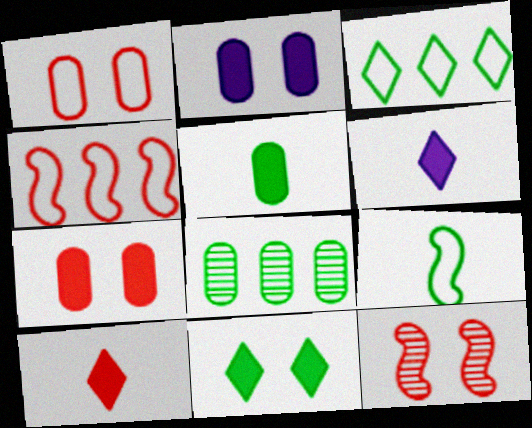[[8, 9, 11]]